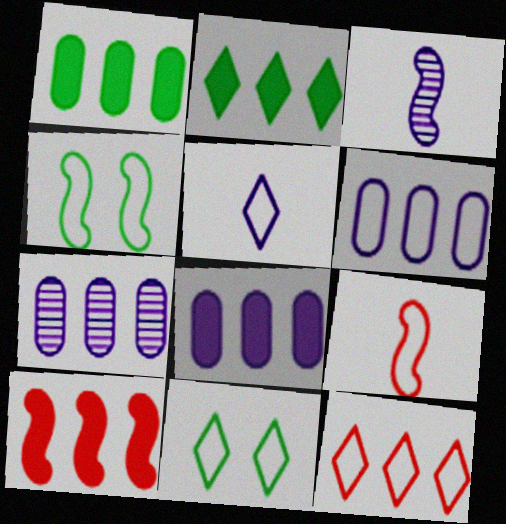[[2, 8, 10], 
[3, 4, 10], 
[5, 11, 12], 
[6, 7, 8], 
[6, 9, 11]]